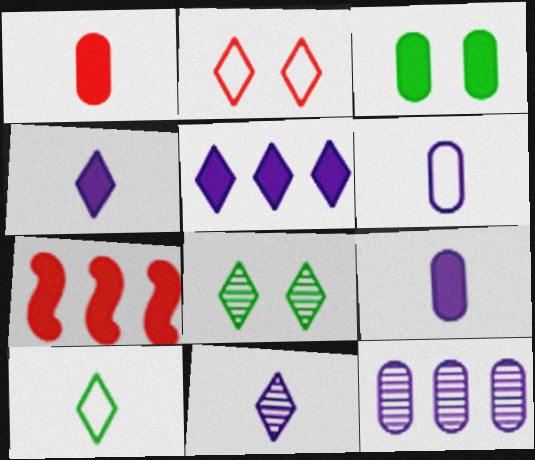[[3, 4, 7], 
[6, 7, 8]]